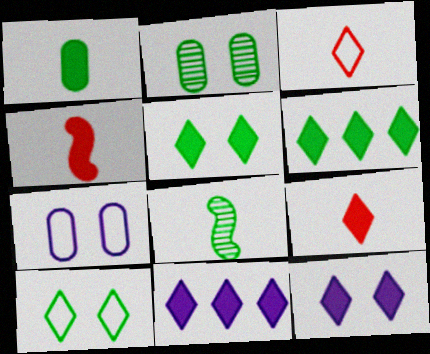[[5, 9, 11], 
[6, 9, 12]]